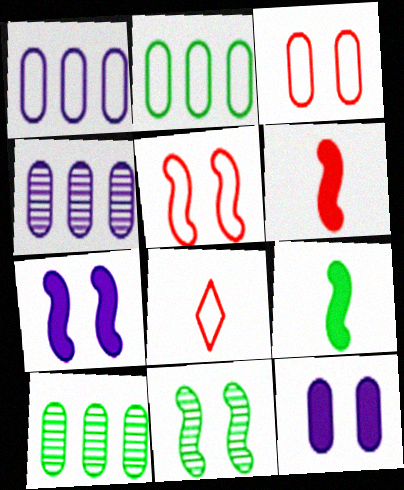[[5, 7, 11], 
[7, 8, 10]]